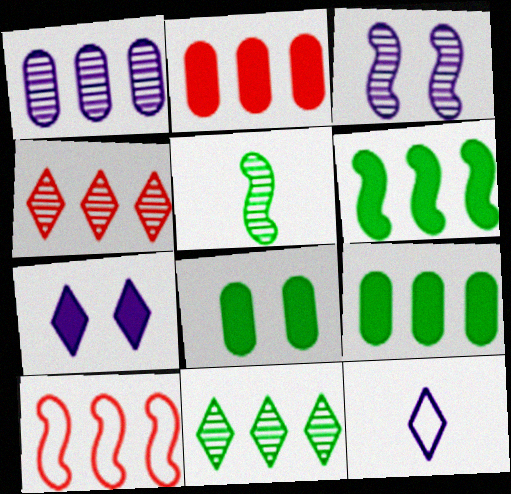[[2, 4, 10]]